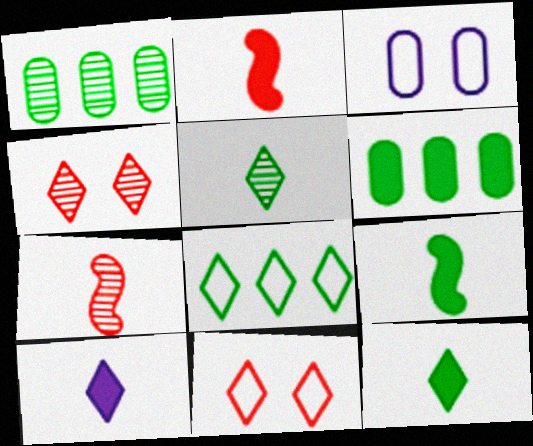[[4, 8, 10]]